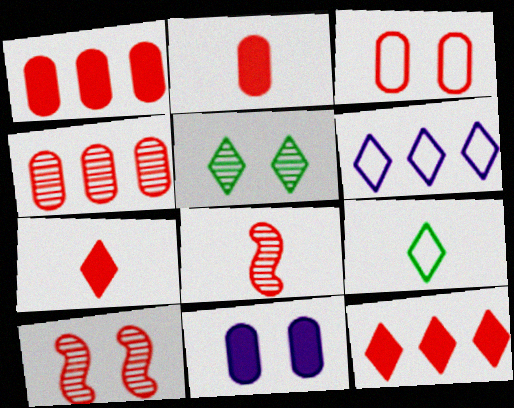[[2, 3, 4], 
[3, 8, 12], 
[5, 6, 7]]